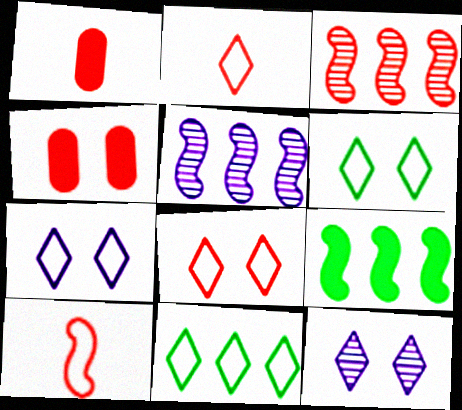[[1, 3, 8], 
[1, 5, 6], 
[2, 3, 4], 
[2, 7, 11], 
[6, 7, 8]]